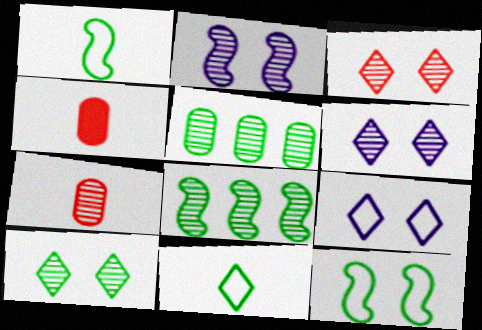[[3, 6, 10], 
[4, 8, 9], 
[6, 7, 8]]